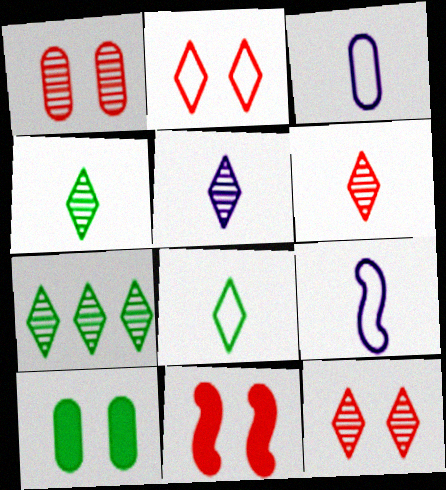[[1, 2, 11], 
[3, 7, 11], 
[4, 5, 6], 
[5, 7, 12]]